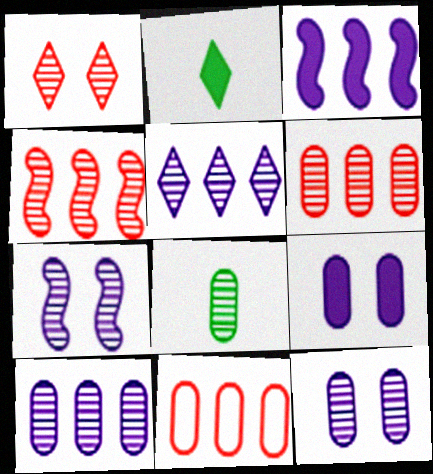[[2, 7, 11], 
[6, 8, 12], 
[8, 9, 11]]